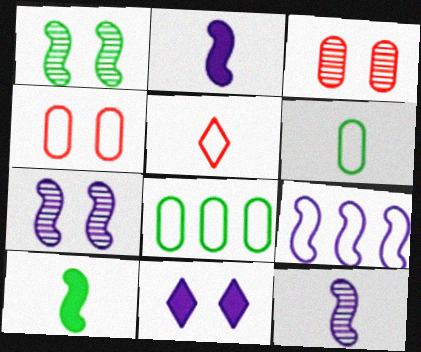[[1, 4, 11], 
[2, 7, 9]]